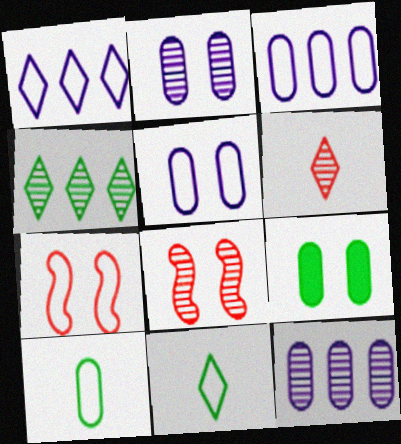[[1, 7, 10], 
[3, 7, 11]]